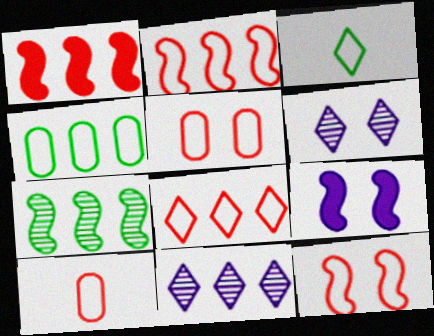[[1, 4, 11], 
[8, 10, 12]]